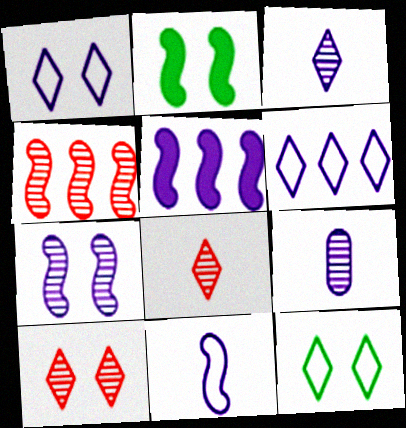[[1, 5, 9], 
[2, 4, 11], 
[5, 7, 11]]